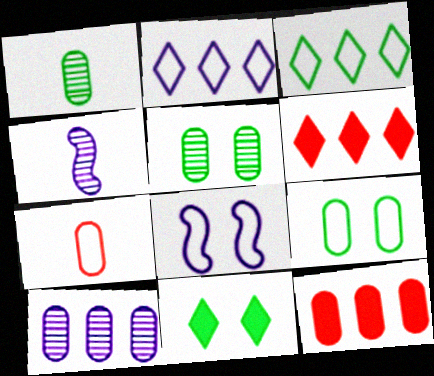[[1, 6, 8], 
[3, 7, 8], 
[4, 6, 9]]